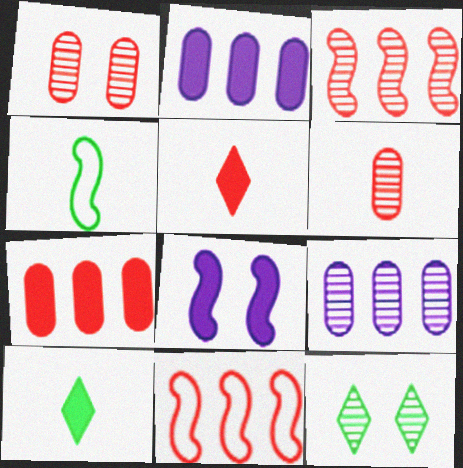[[1, 5, 11], 
[3, 4, 8], 
[7, 8, 10]]